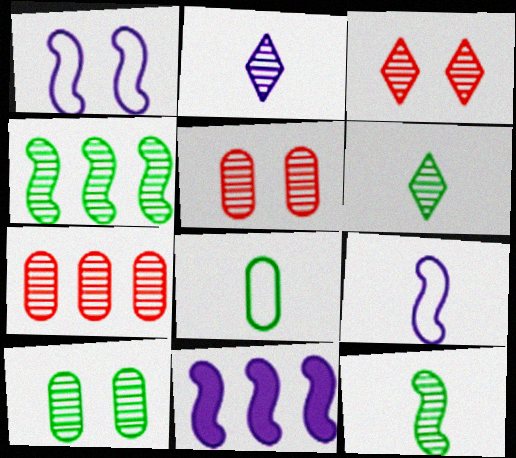[[2, 4, 5], 
[3, 8, 11], 
[4, 6, 10]]